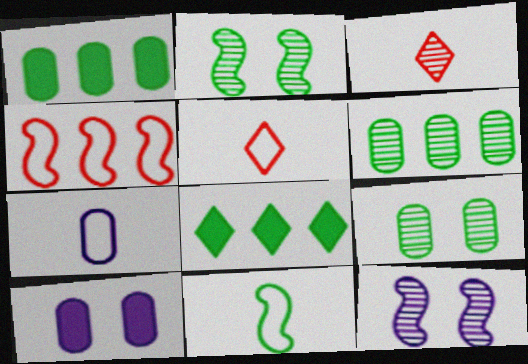[[1, 5, 12], 
[3, 6, 12], 
[5, 7, 11], 
[8, 9, 11]]